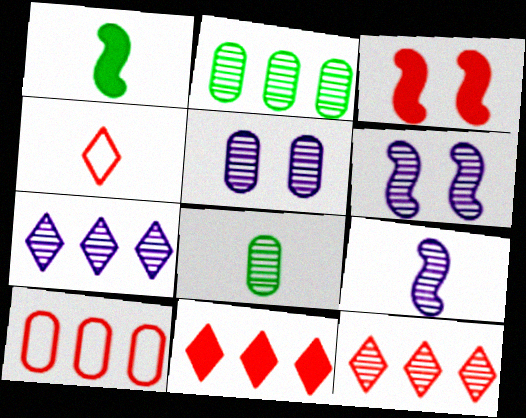[[5, 7, 9], 
[6, 8, 12]]